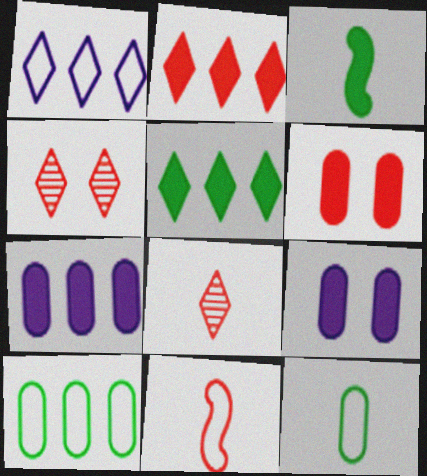[[2, 3, 9]]